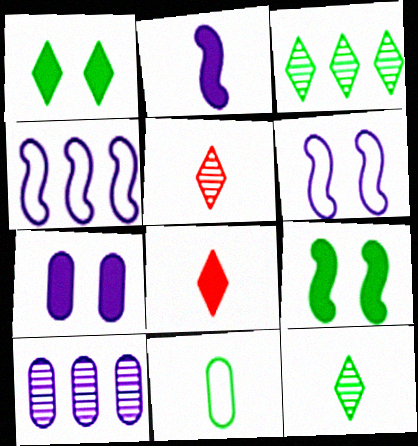[[2, 5, 11], 
[3, 9, 11]]